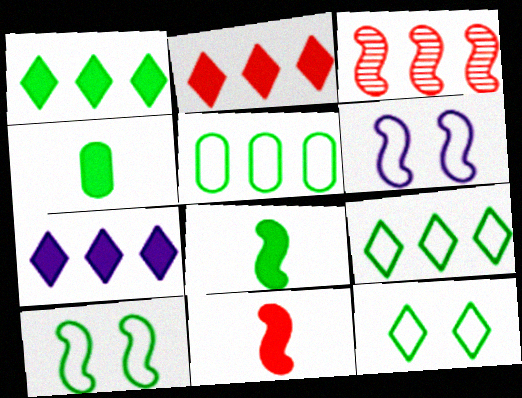[[1, 2, 7], 
[3, 5, 7], 
[3, 6, 8]]